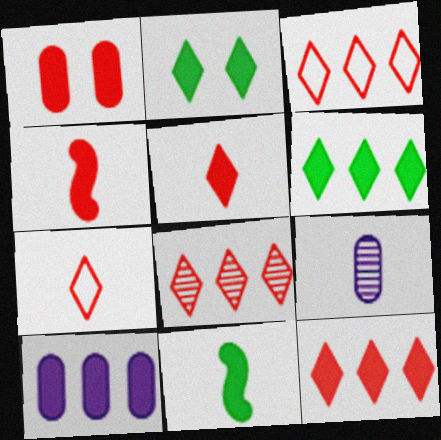[[1, 4, 12], 
[2, 4, 10], 
[3, 8, 12], 
[7, 9, 11]]